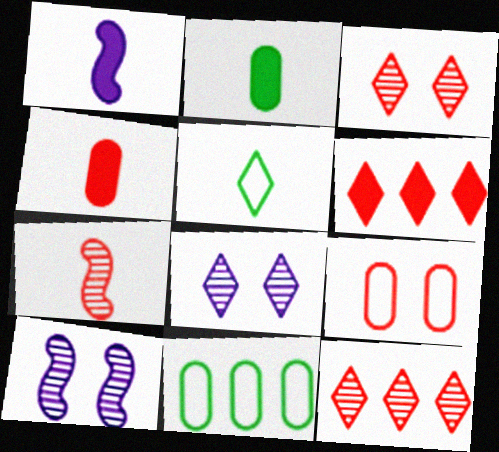[[1, 3, 11], 
[5, 6, 8], 
[6, 7, 9]]